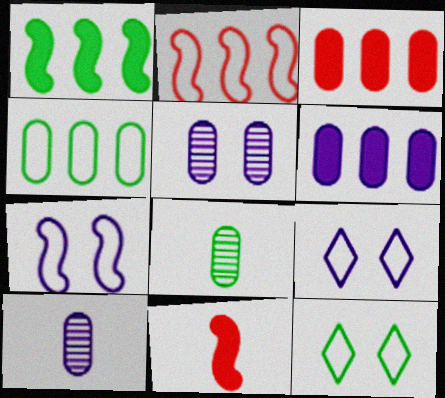[[1, 8, 12]]